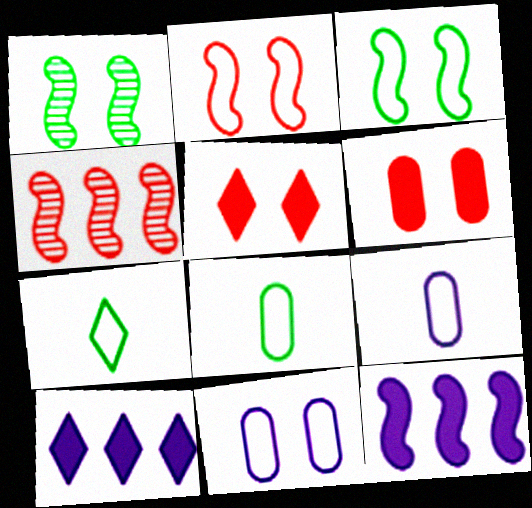[[1, 5, 11]]